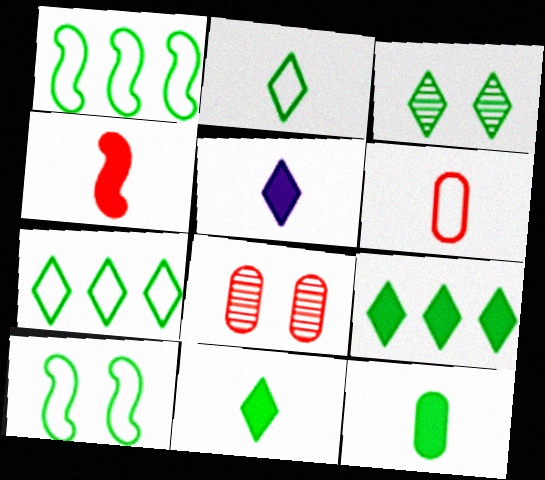[[1, 3, 12], 
[1, 5, 8], 
[2, 3, 9], 
[3, 7, 11], 
[4, 5, 12]]